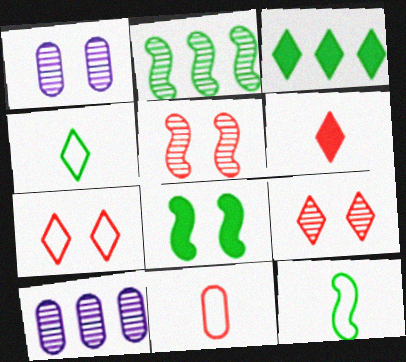[[1, 7, 8], 
[2, 8, 12]]